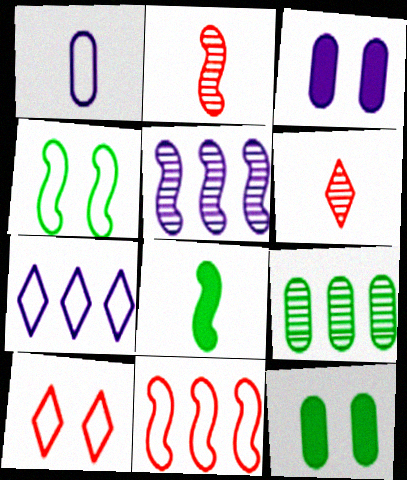[[1, 6, 8], 
[2, 7, 12]]